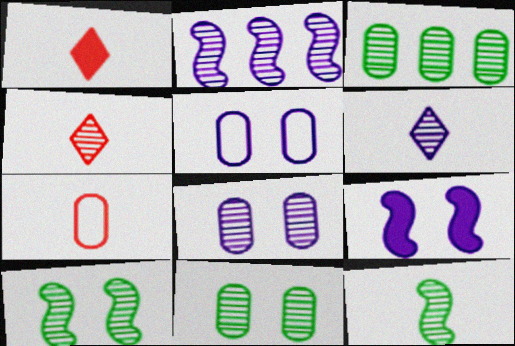[[2, 4, 11], 
[2, 6, 8]]